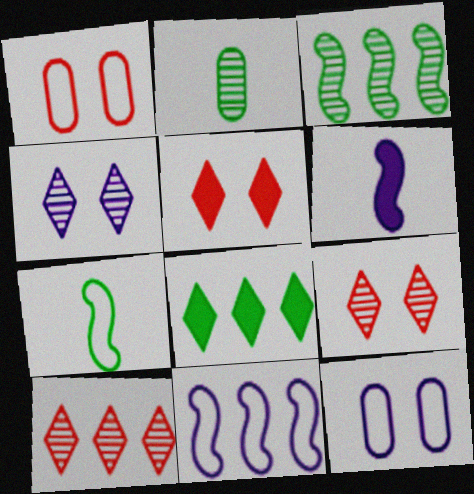[[2, 5, 11]]